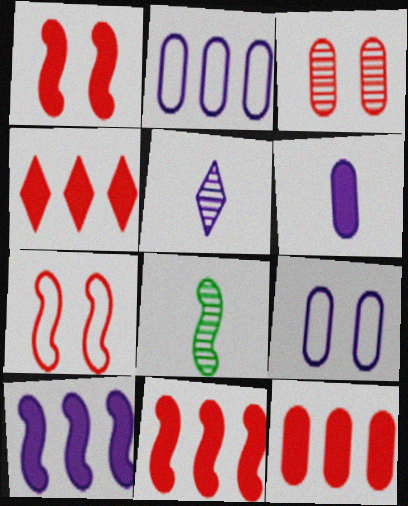[[4, 8, 9], 
[4, 11, 12], 
[5, 9, 10], 
[7, 8, 10]]